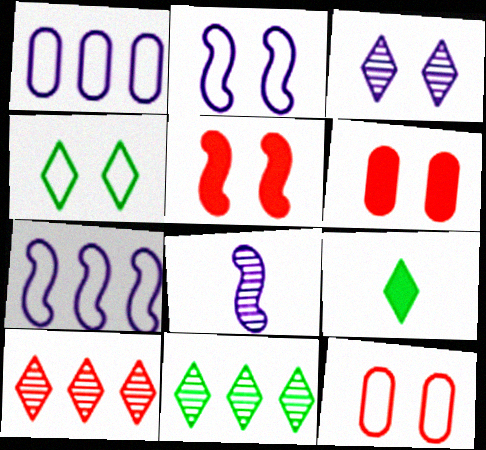[[2, 4, 12], 
[4, 9, 11]]